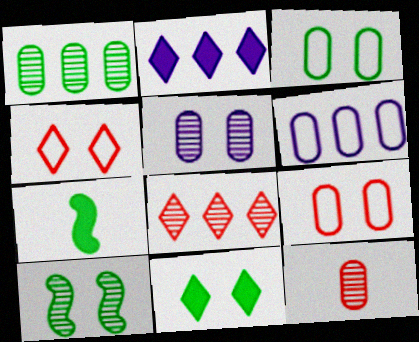[[1, 5, 12], 
[3, 10, 11]]